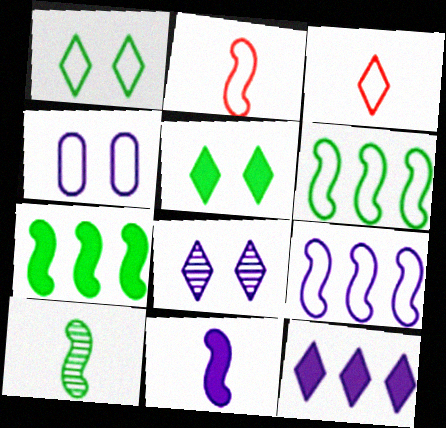[[2, 10, 11], 
[3, 4, 6]]